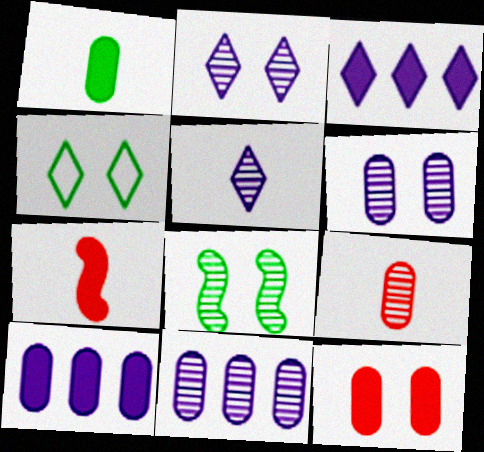[[1, 10, 12], 
[4, 7, 11]]